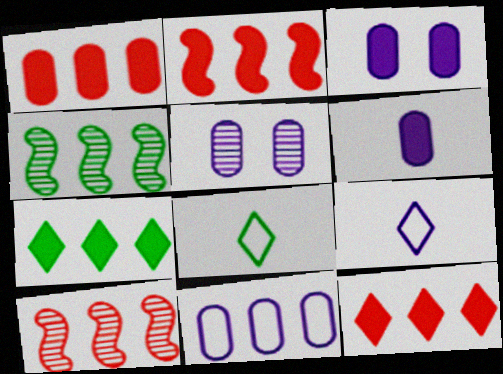[[1, 2, 12], 
[2, 5, 8], 
[3, 8, 10], 
[4, 11, 12], 
[5, 6, 11], 
[7, 10, 11]]